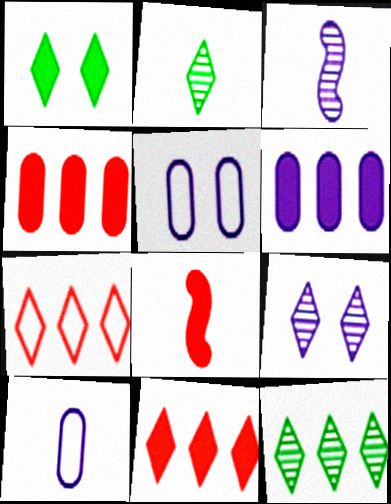[[1, 6, 8], 
[2, 8, 10], 
[5, 8, 12]]